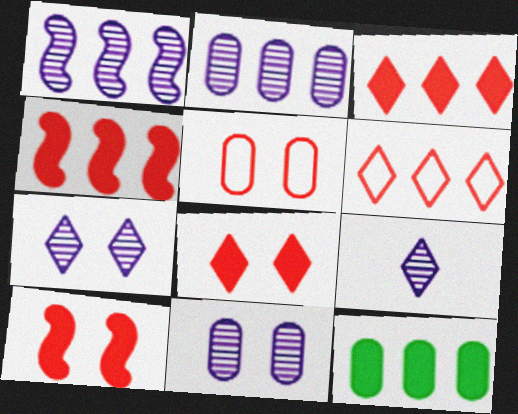[[1, 6, 12], 
[1, 9, 11]]